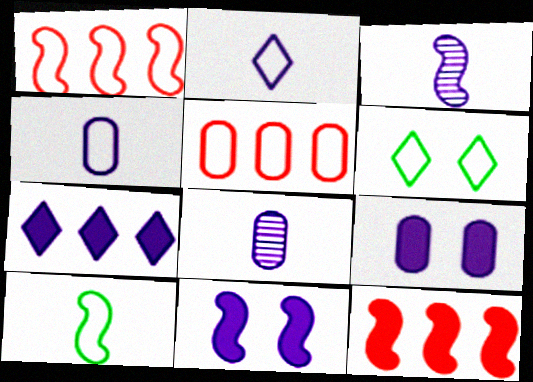[[1, 4, 6], 
[6, 8, 12]]